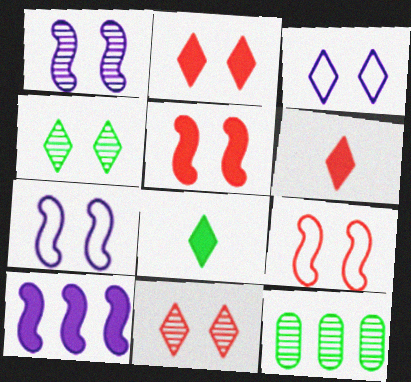[[2, 3, 4], 
[6, 7, 12]]